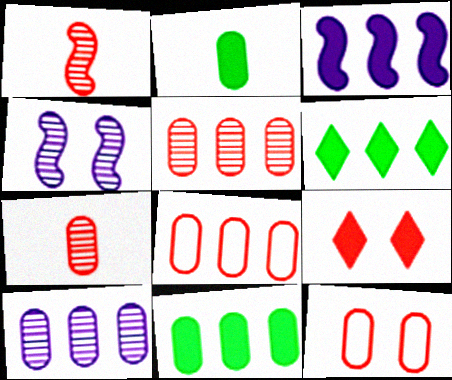[[1, 8, 9], 
[2, 3, 9], 
[2, 10, 12], 
[8, 10, 11]]